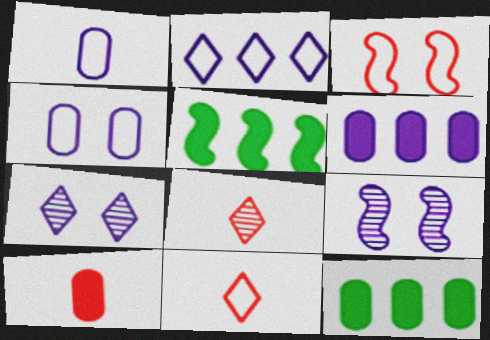[[4, 5, 8], 
[9, 11, 12]]